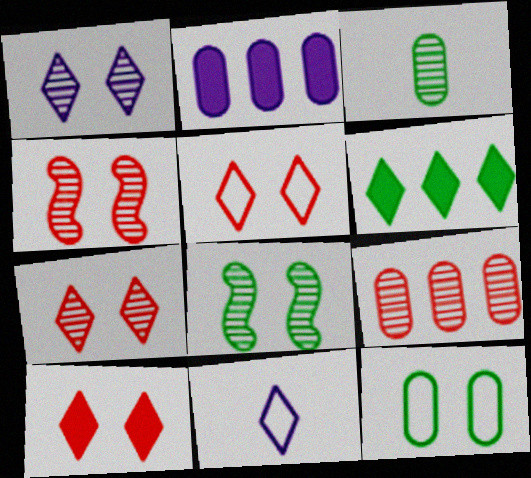[[5, 7, 10], 
[6, 7, 11]]